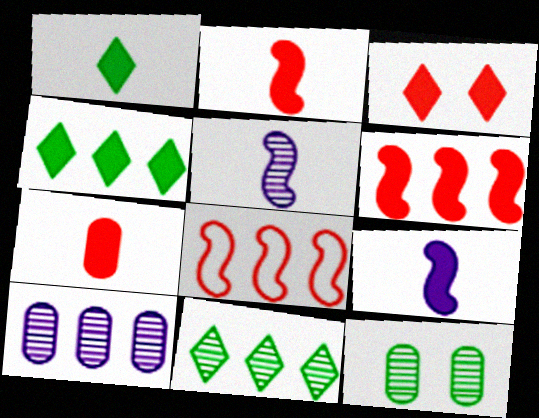[[1, 7, 9], 
[3, 6, 7], 
[4, 8, 10]]